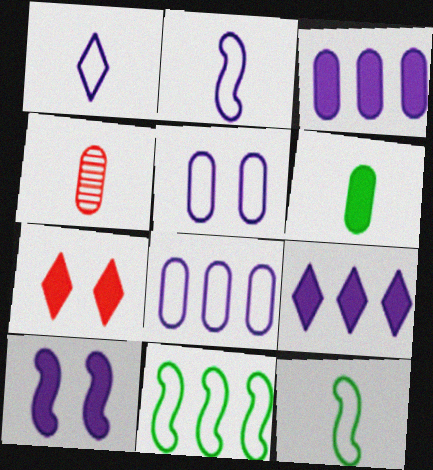[]